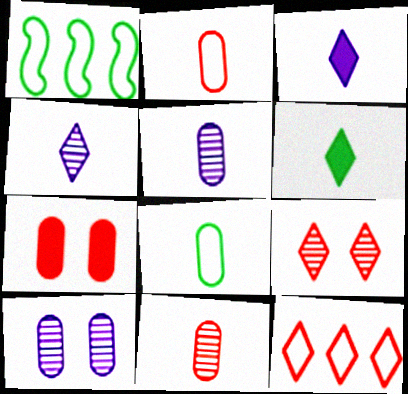[[1, 4, 7]]